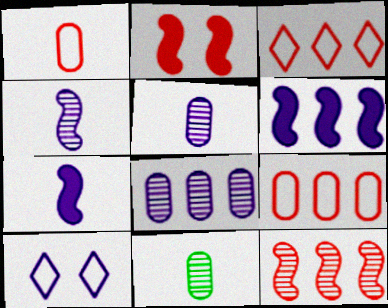[[5, 6, 10], 
[7, 8, 10]]